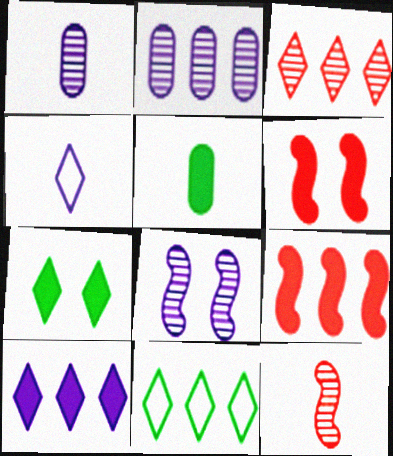[[1, 6, 11], 
[2, 9, 11], 
[3, 4, 7], 
[3, 10, 11], 
[4, 5, 12], 
[5, 6, 10]]